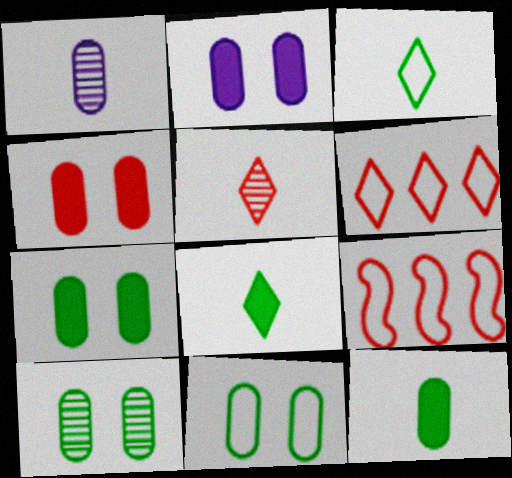[[2, 4, 7], 
[4, 5, 9], 
[7, 10, 11]]